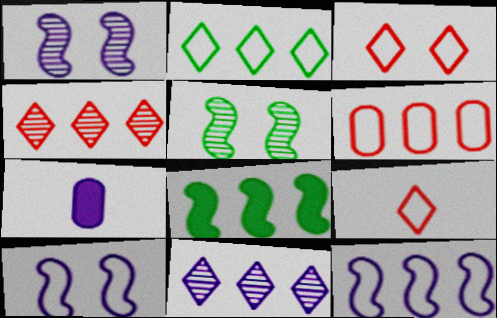[[2, 6, 12], 
[6, 8, 11], 
[7, 10, 11]]